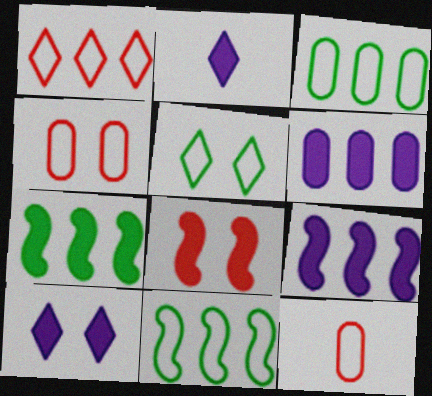[]